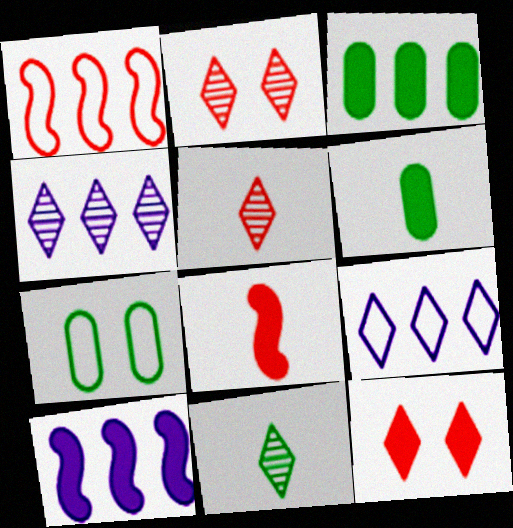[[1, 3, 4], 
[2, 4, 11], 
[4, 7, 8], 
[5, 7, 10], 
[6, 10, 12], 
[9, 11, 12]]